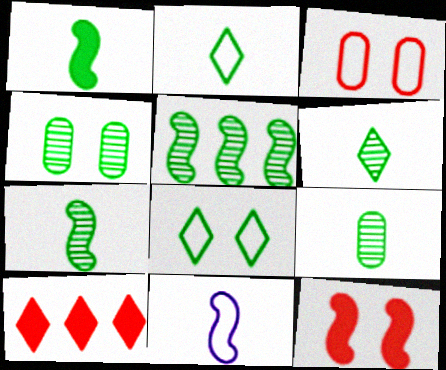[[1, 2, 9], 
[4, 5, 6], 
[4, 10, 11], 
[5, 11, 12], 
[6, 7, 9]]